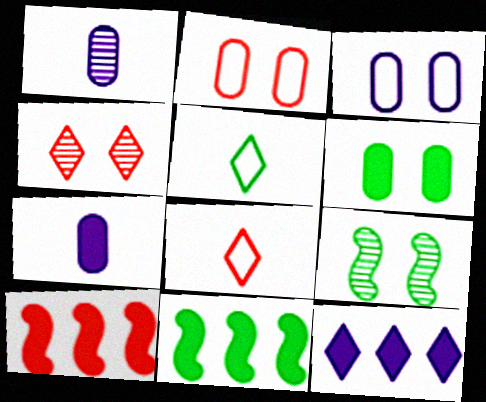[[4, 5, 12]]